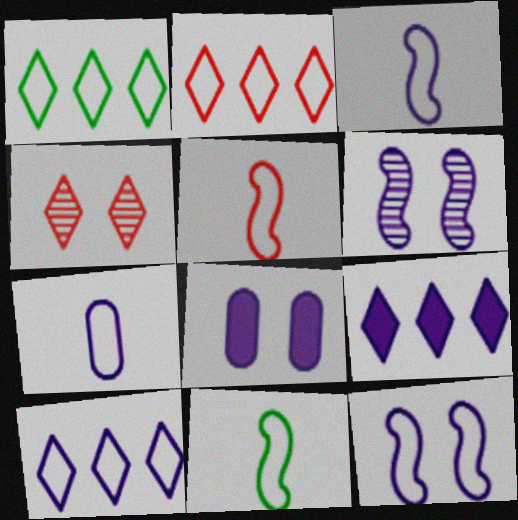[[1, 2, 10], 
[3, 5, 11], 
[6, 7, 9], 
[7, 10, 12]]